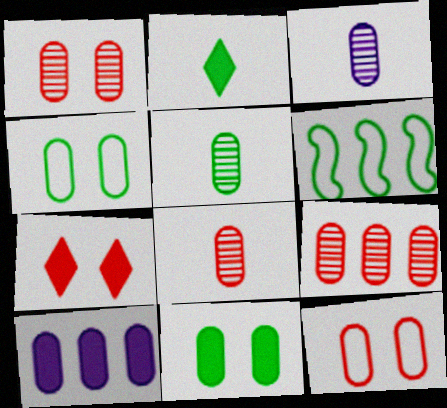[[1, 8, 9], 
[3, 5, 8], 
[3, 6, 7], 
[4, 8, 10], 
[5, 10, 12]]